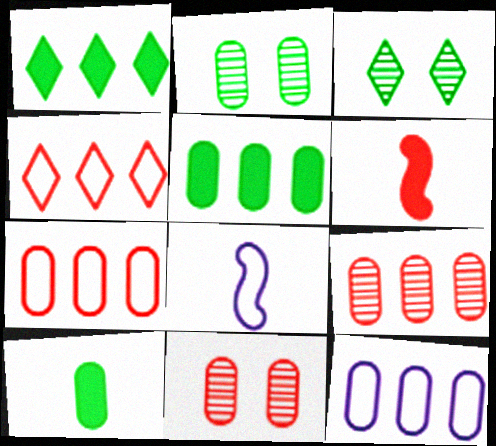[[1, 8, 11], 
[3, 6, 12], 
[4, 6, 11], 
[5, 9, 12], 
[10, 11, 12]]